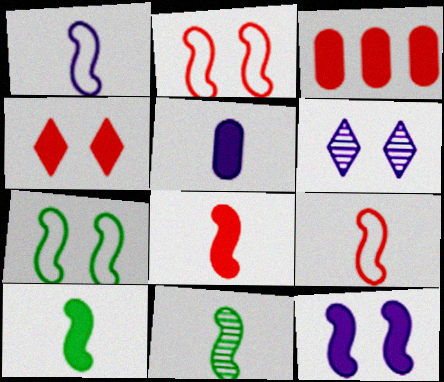[[1, 8, 11], 
[3, 4, 8]]